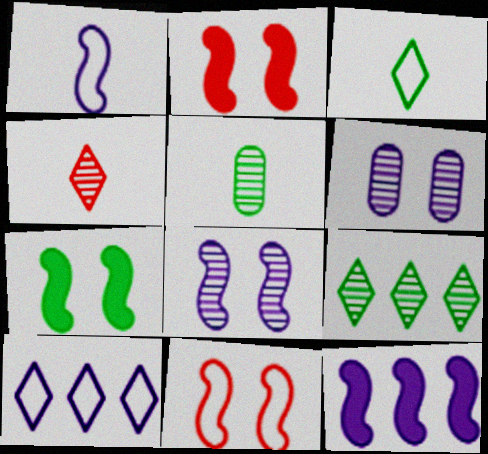[[1, 8, 12], 
[2, 5, 10], 
[7, 8, 11]]